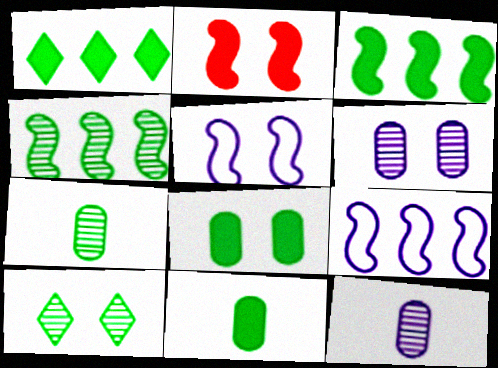[[4, 7, 10]]